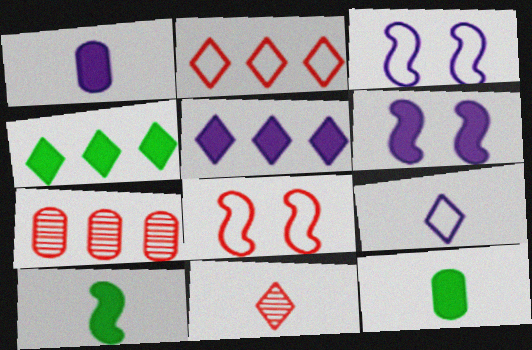[[1, 5, 6]]